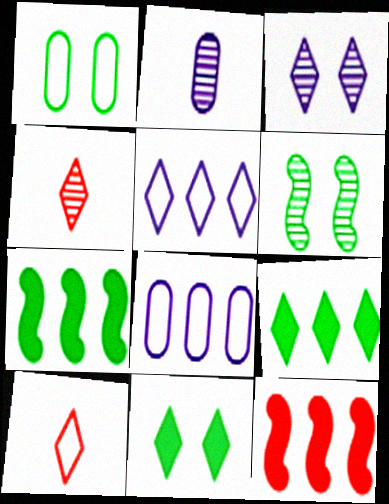[[1, 6, 11], 
[3, 9, 10], 
[4, 5, 11]]